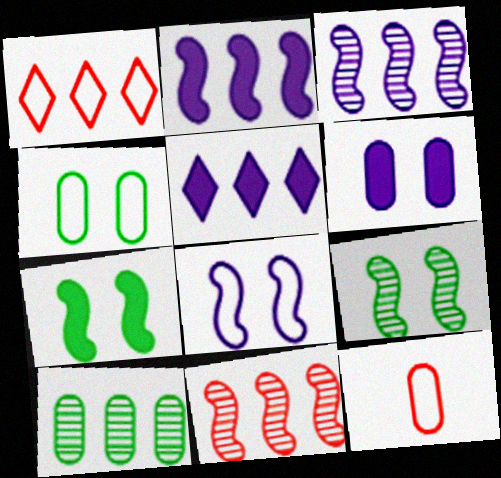[[1, 2, 10], 
[5, 9, 12], 
[6, 10, 12]]